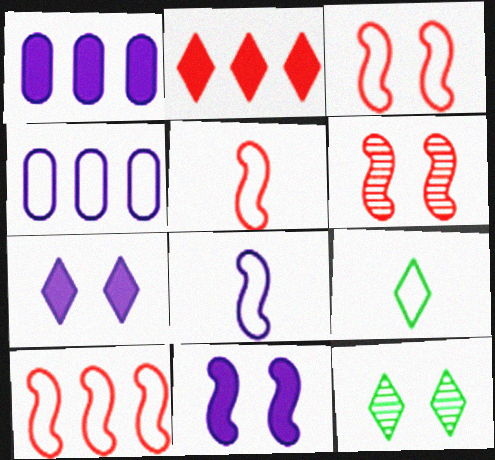[[1, 5, 12], 
[1, 6, 9], 
[3, 4, 9], 
[3, 5, 10]]